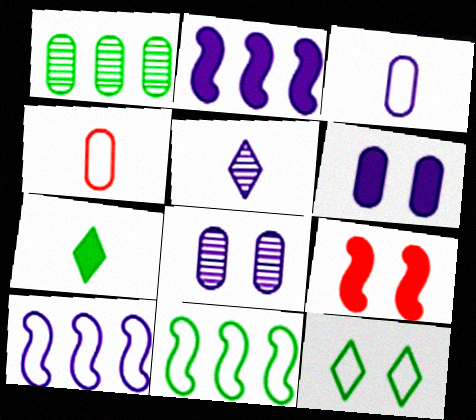[[1, 4, 6], 
[4, 10, 12], 
[5, 6, 10], 
[8, 9, 12]]